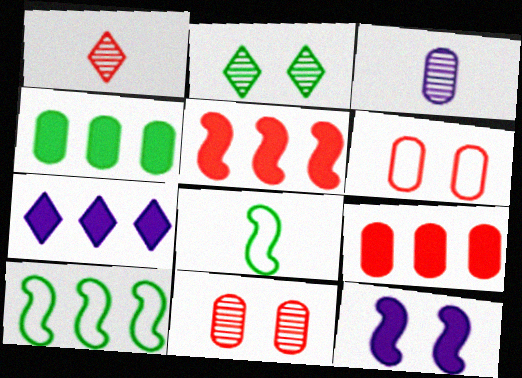[[1, 5, 6], 
[2, 4, 8], 
[2, 6, 12], 
[3, 4, 6], 
[4, 5, 7], 
[7, 8, 11]]